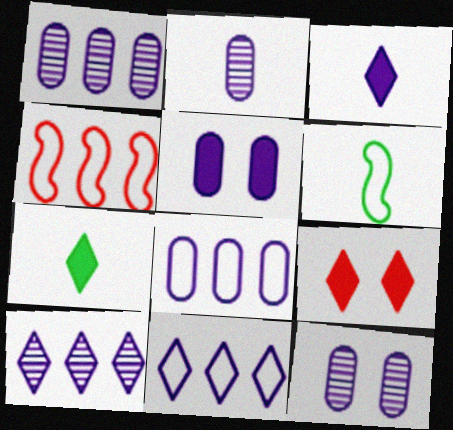[[1, 2, 12], 
[1, 6, 9], 
[2, 5, 8], 
[4, 7, 12]]